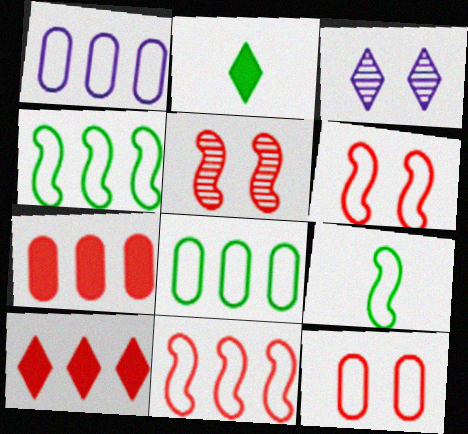[[1, 2, 5], 
[3, 7, 9]]